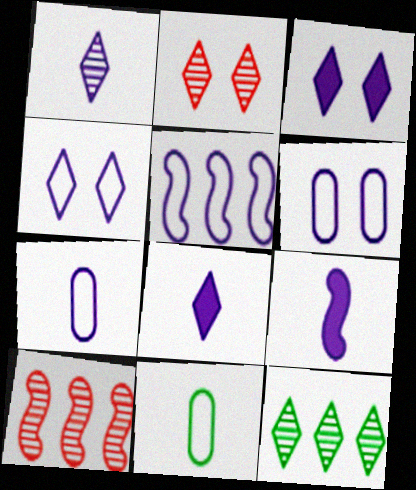[[1, 2, 12], 
[1, 7, 9], 
[3, 10, 11], 
[4, 5, 7]]